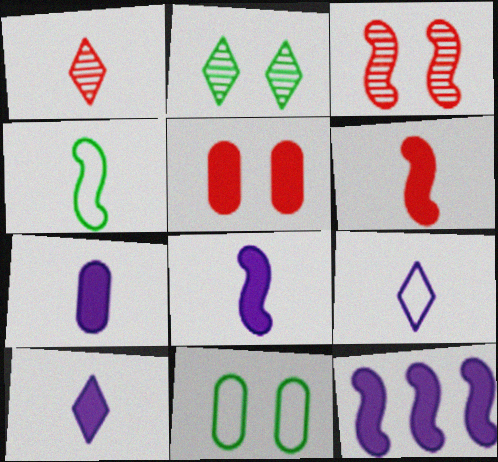[[1, 4, 7], 
[1, 11, 12], 
[3, 4, 12], 
[7, 8, 10]]